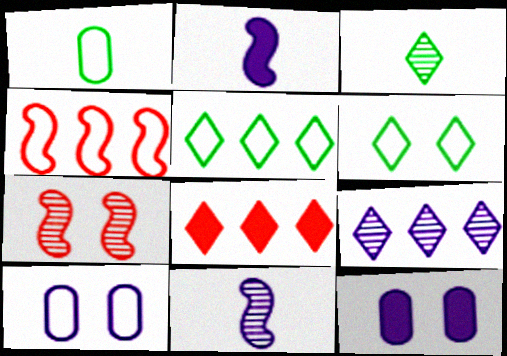[[2, 9, 10], 
[3, 4, 12], 
[5, 8, 9], 
[6, 7, 12]]